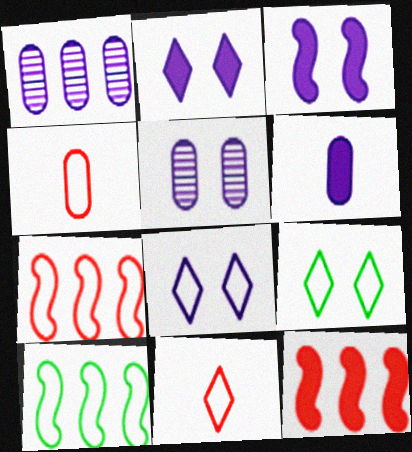[[3, 5, 8], 
[4, 8, 10]]